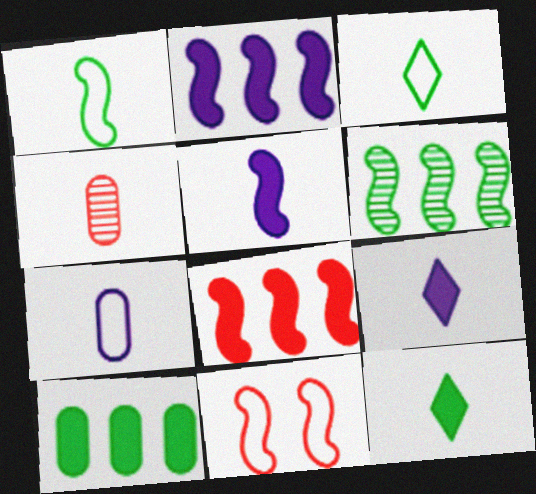[[1, 4, 9], 
[3, 4, 5], 
[5, 6, 11]]